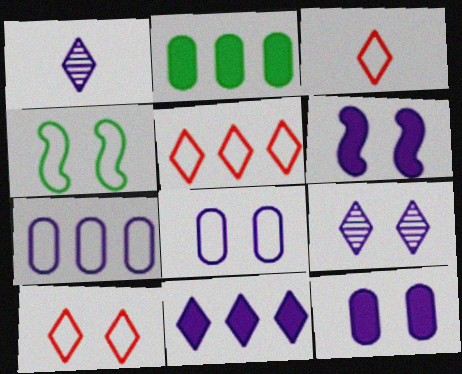[[1, 6, 7], 
[3, 4, 7], 
[3, 5, 10], 
[4, 8, 10], 
[6, 8, 9]]